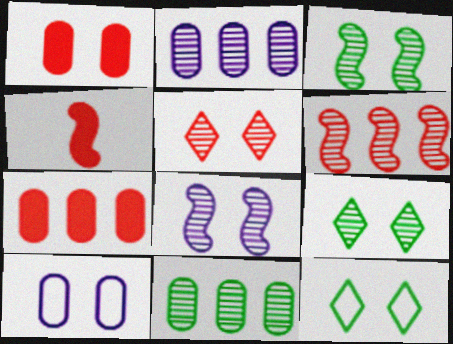[[1, 8, 12], 
[2, 4, 12]]